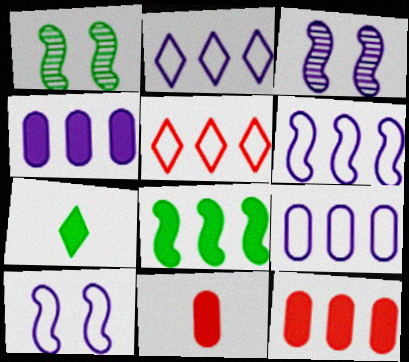[[1, 2, 11], 
[2, 6, 9]]